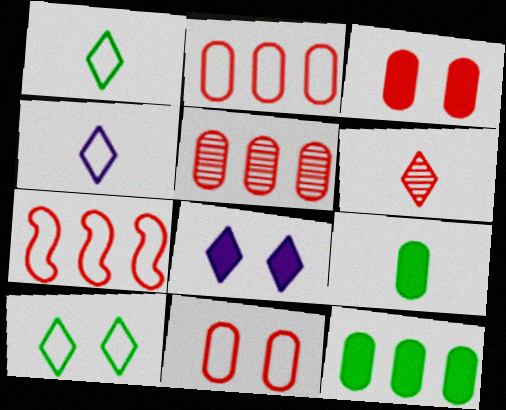[[3, 6, 7]]